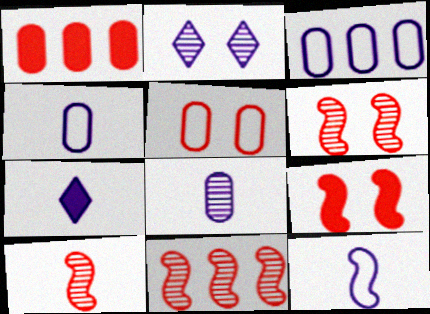[[6, 10, 11], 
[7, 8, 12]]